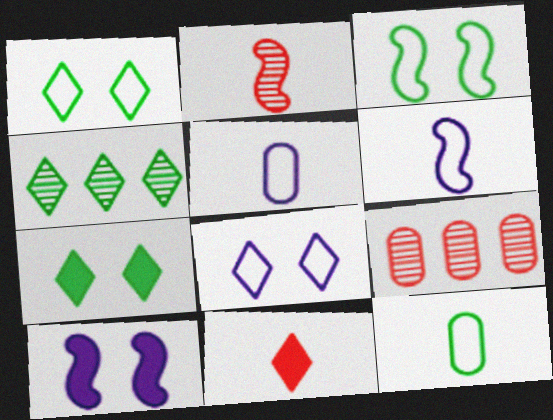[[4, 8, 11], 
[6, 7, 9]]